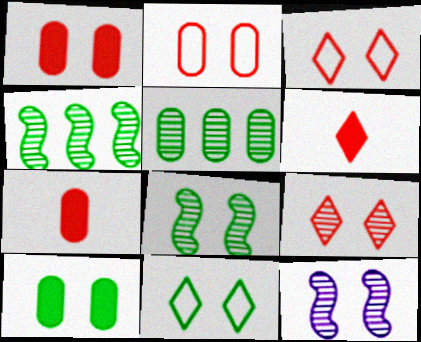[[1, 11, 12], 
[3, 10, 12], 
[8, 10, 11]]